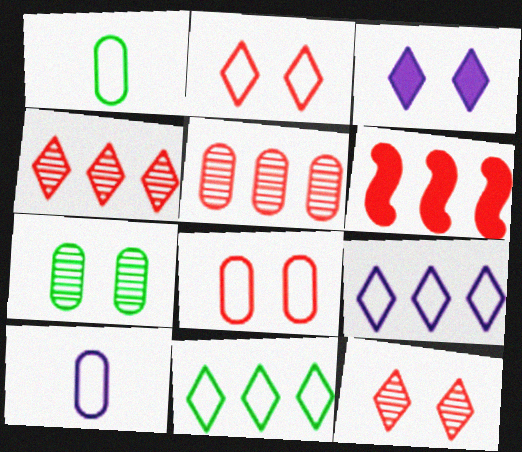[]